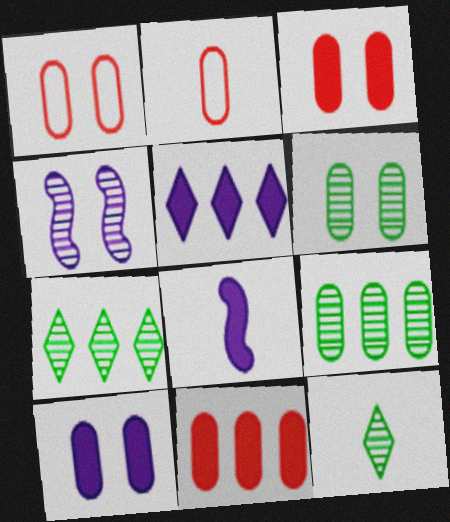[[1, 6, 10], 
[1, 7, 8], 
[2, 8, 12], 
[2, 9, 10], 
[5, 8, 10]]